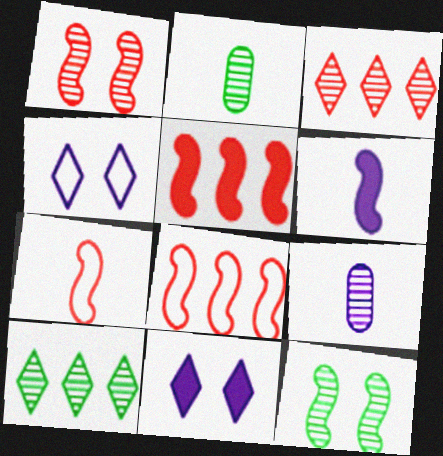[[1, 5, 7], 
[1, 9, 10], 
[2, 4, 5], 
[2, 8, 11], 
[2, 10, 12], 
[3, 9, 12], 
[6, 8, 12]]